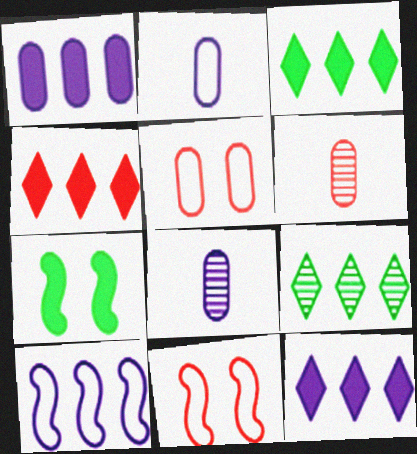[[3, 4, 12], 
[3, 8, 11], 
[4, 6, 11]]